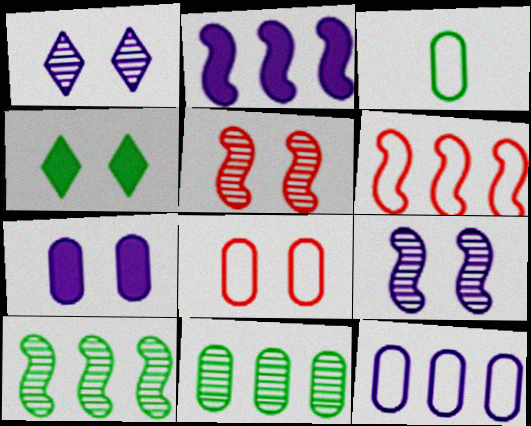[[2, 6, 10], 
[3, 4, 10], 
[3, 8, 12], 
[4, 8, 9]]